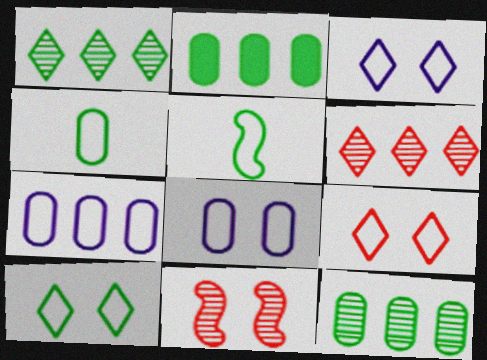[[3, 9, 10], 
[5, 7, 9]]